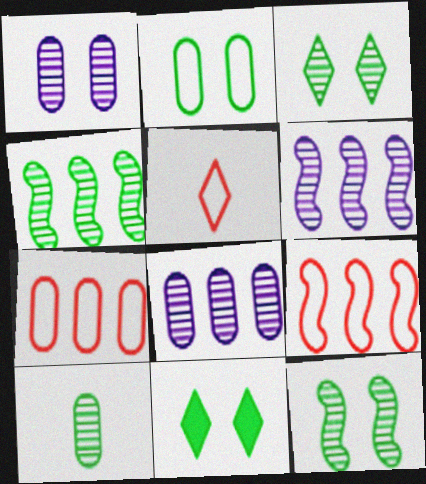[[2, 11, 12], 
[3, 4, 10]]